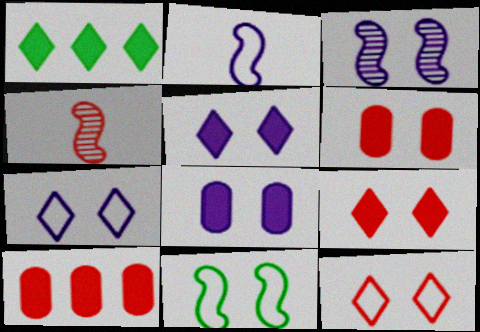[[3, 7, 8], 
[4, 10, 12]]